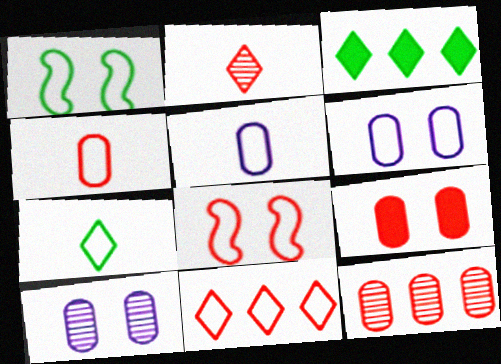[[1, 5, 11], 
[4, 8, 11], 
[4, 9, 12]]